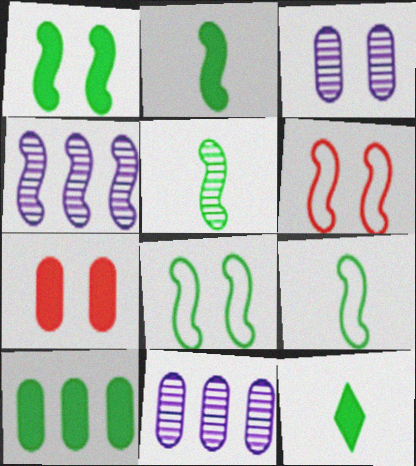[[1, 10, 12], 
[2, 4, 6], 
[2, 5, 9], 
[6, 11, 12]]